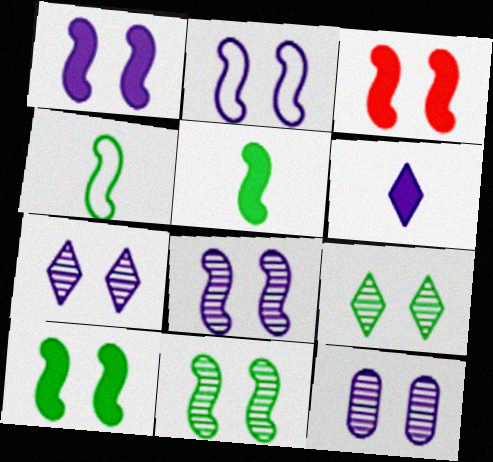[[1, 2, 8], 
[1, 3, 10], 
[2, 3, 11], 
[7, 8, 12]]